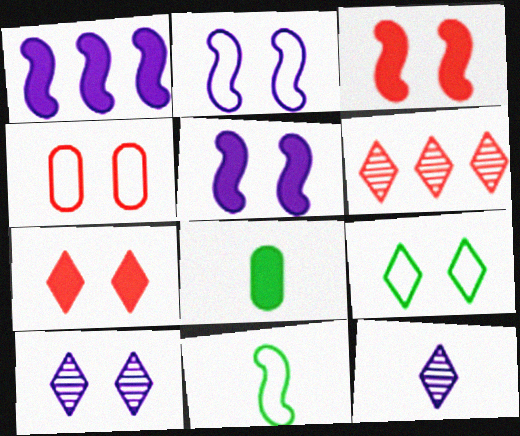[[1, 7, 8], 
[2, 4, 9], 
[2, 6, 8], 
[7, 9, 10]]